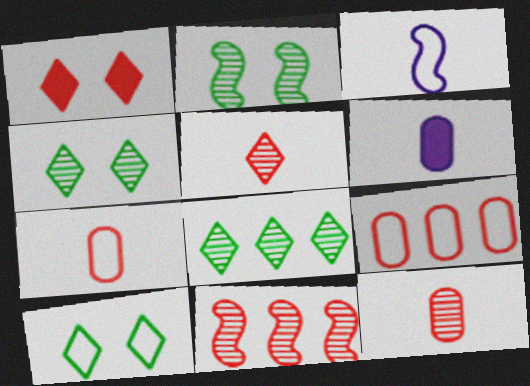[[1, 7, 11], 
[3, 9, 10], 
[6, 10, 11]]